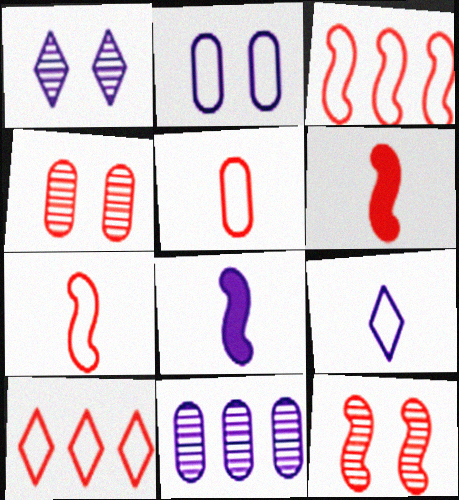[[3, 6, 12], 
[4, 6, 10]]